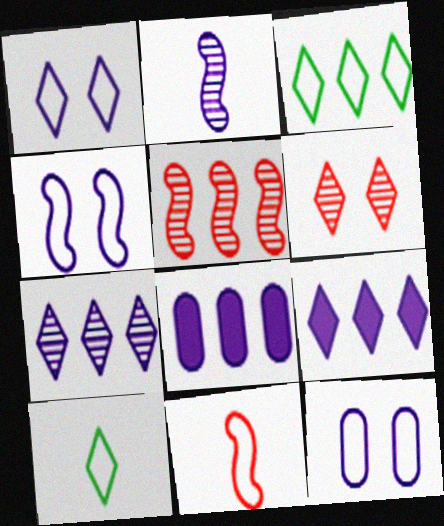[[1, 2, 8], 
[1, 4, 12], 
[2, 9, 12], 
[3, 5, 8], 
[3, 11, 12], 
[6, 9, 10]]